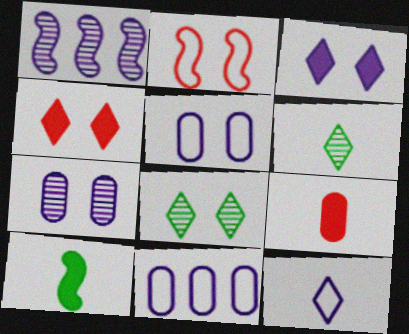[[1, 2, 10]]